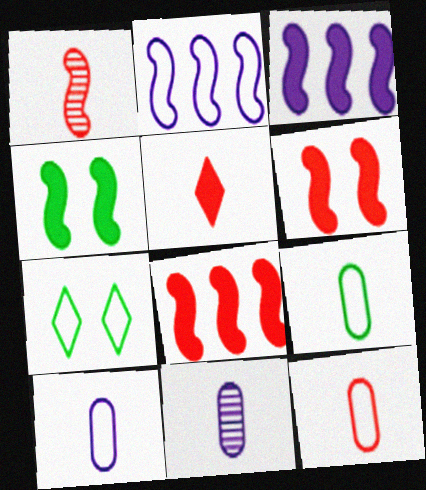[[1, 2, 4], 
[1, 5, 12], 
[2, 7, 12], 
[7, 8, 11], 
[9, 10, 12]]